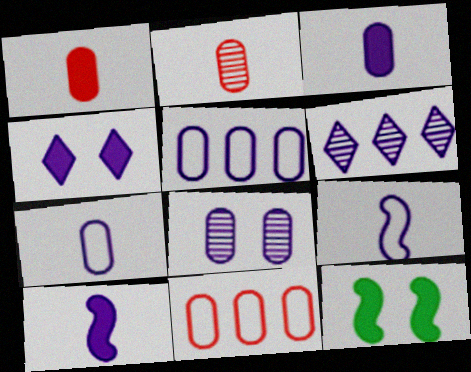[[3, 5, 8]]